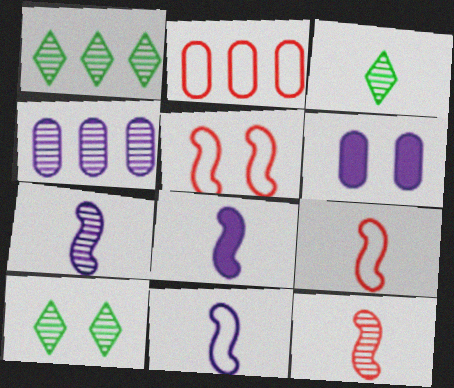[[1, 3, 10], 
[1, 6, 9], 
[2, 8, 10], 
[4, 10, 12], 
[5, 6, 10], 
[7, 8, 11]]